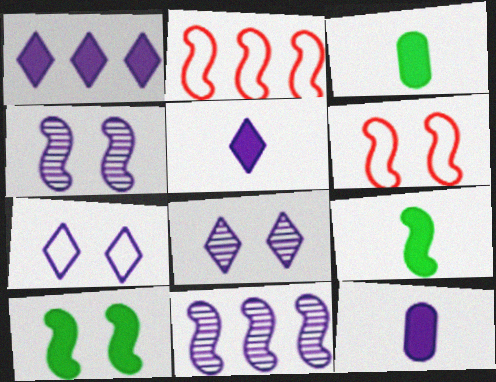[[2, 3, 8], 
[2, 4, 9], 
[4, 6, 10], 
[6, 9, 11], 
[7, 11, 12]]